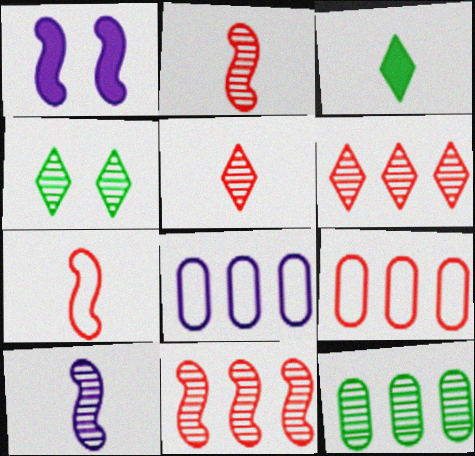[]